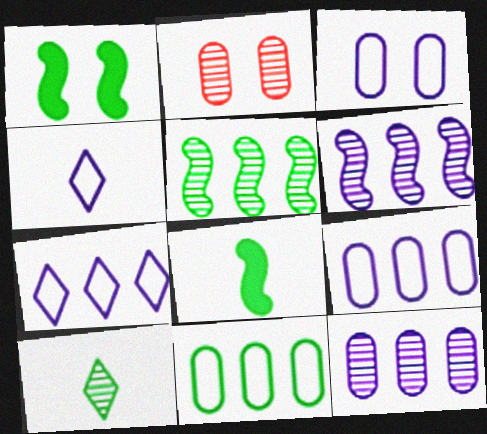[[1, 10, 11], 
[2, 6, 10], 
[2, 7, 8]]